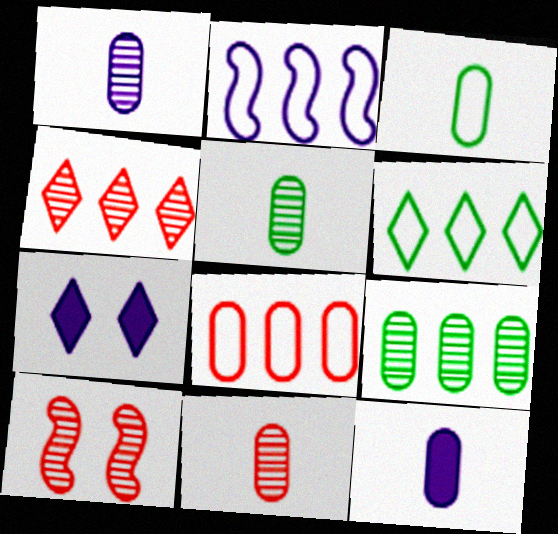[[1, 2, 7], 
[1, 5, 11], 
[2, 6, 8], 
[3, 11, 12], 
[4, 10, 11], 
[6, 10, 12]]